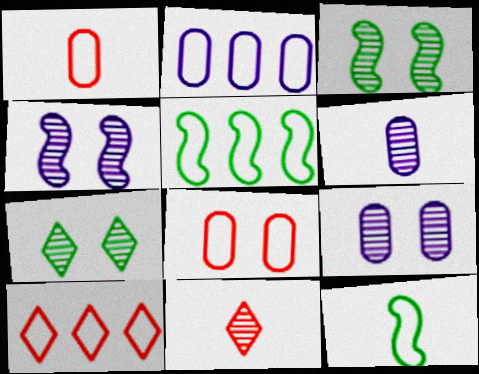[[2, 5, 10]]